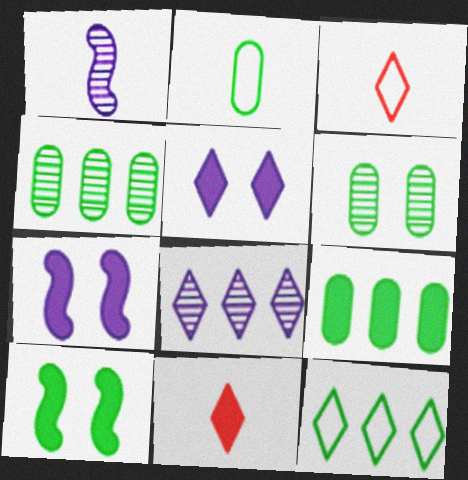[[1, 2, 11], 
[2, 6, 9], 
[3, 4, 7], 
[7, 9, 11]]